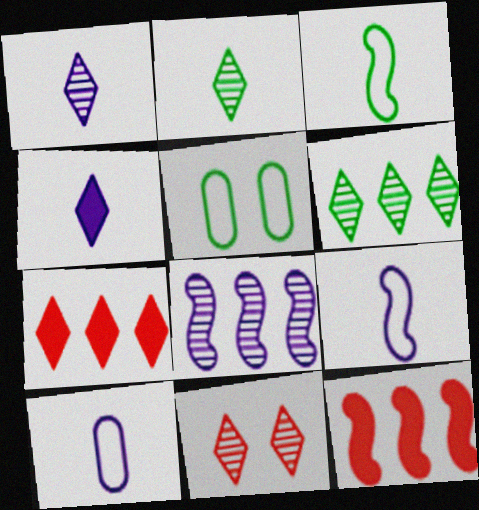[[1, 5, 12], 
[1, 6, 11]]